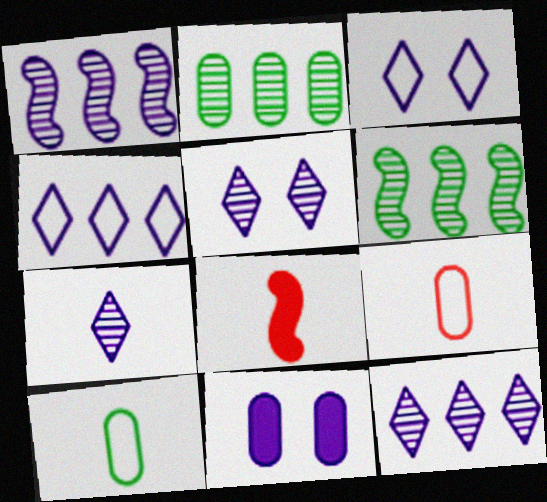[[2, 3, 8], 
[2, 9, 11], 
[5, 7, 12], 
[7, 8, 10]]